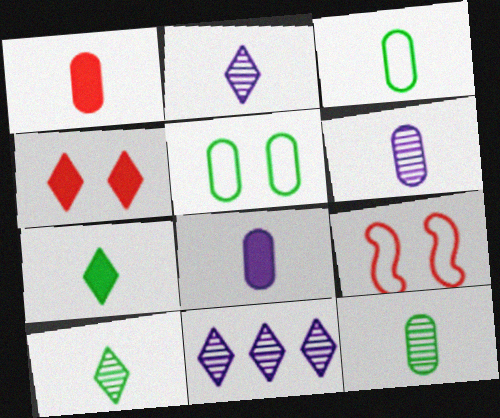[[1, 3, 6]]